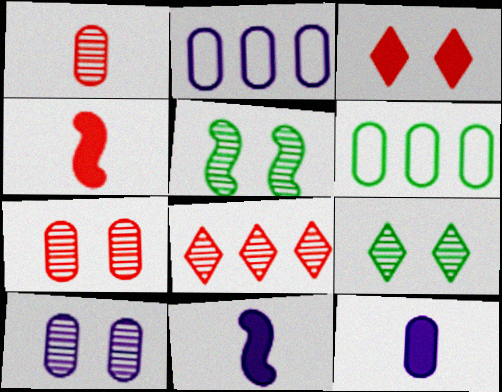[[2, 4, 9], 
[2, 10, 12], 
[6, 7, 12]]